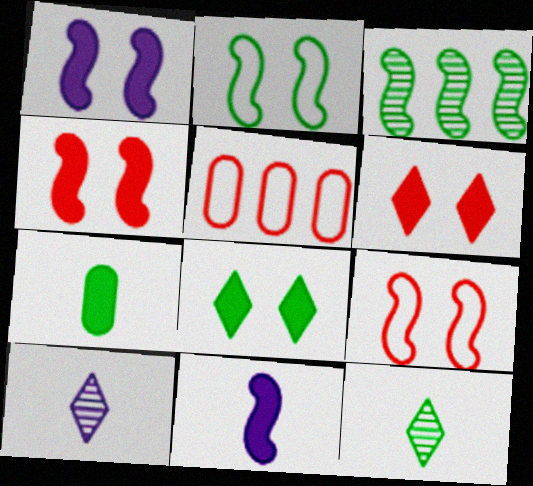[[1, 5, 12], 
[3, 9, 11]]